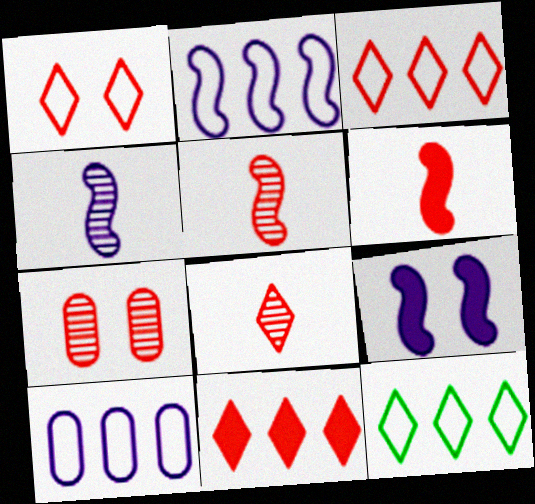[[1, 8, 11], 
[2, 4, 9], 
[3, 6, 7]]